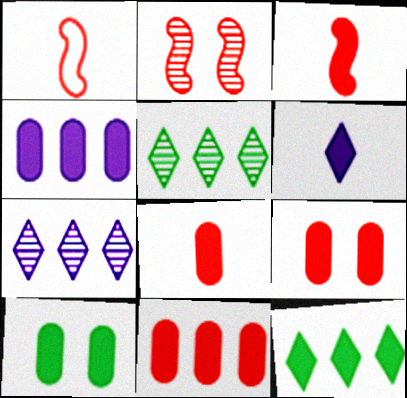[[1, 7, 10], 
[4, 8, 10], 
[8, 9, 11]]